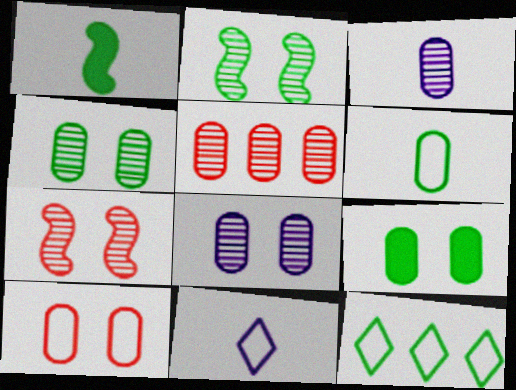[[1, 4, 12], 
[3, 4, 5], 
[8, 9, 10]]